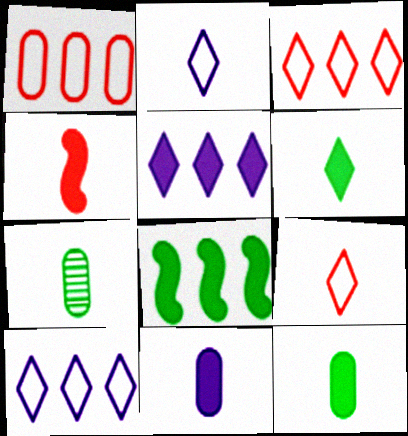[[2, 4, 7], 
[4, 6, 11]]